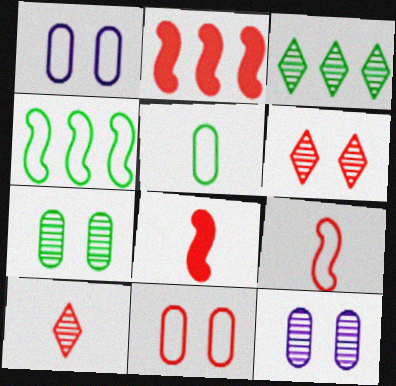[[1, 3, 8], 
[2, 10, 11]]